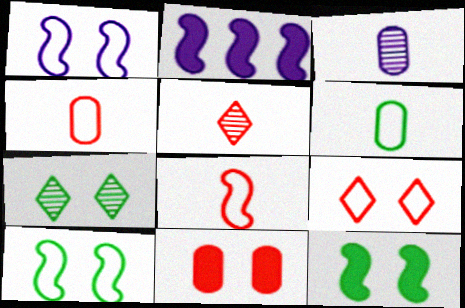[[1, 7, 11], 
[2, 4, 7]]